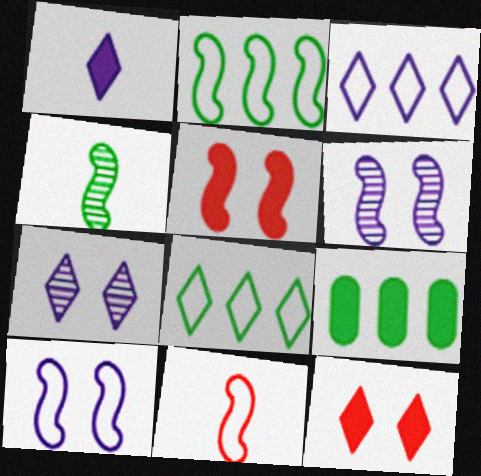[[1, 3, 7], 
[1, 5, 9], 
[2, 10, 11], 
[7, 9, 11]]